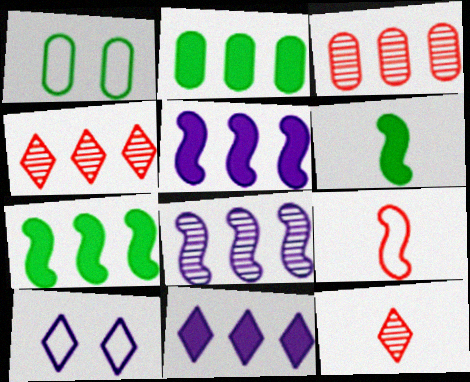[[1, 5, 12], 
[3, 6, 10]]